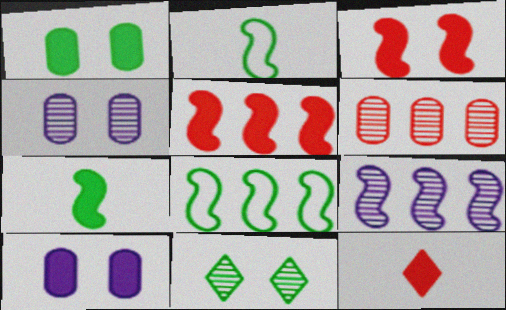[[2, 3, 9], 
[4, 8, 12], 
[5, 8, 9]]